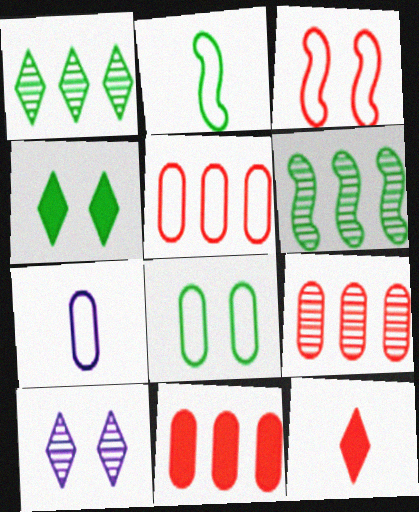[[2, 10, 11], 
[3, 9, 12], 
[5, 7, 8], 
[5, 9, 11]]